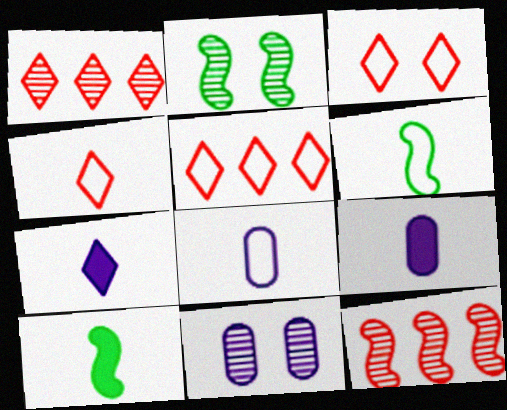[[2, 5, 9], 
[3, 4, 5], 
[4, 6, 8], 
[5, 10, 11]]